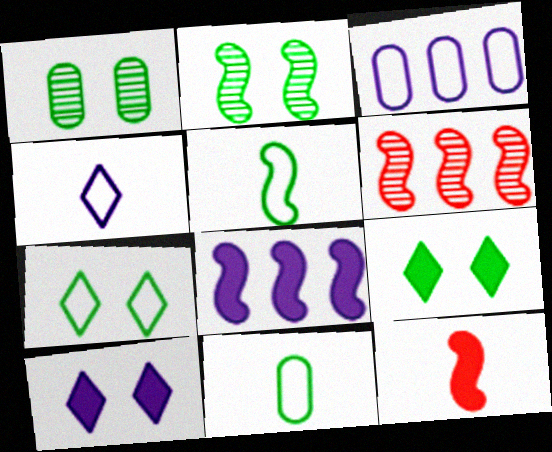[[6, 10, 11]]